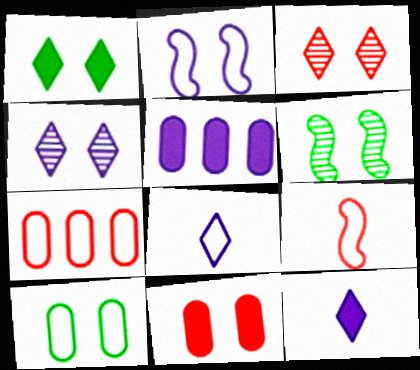[[1, 6, 10], 
[6, 7, 12]]